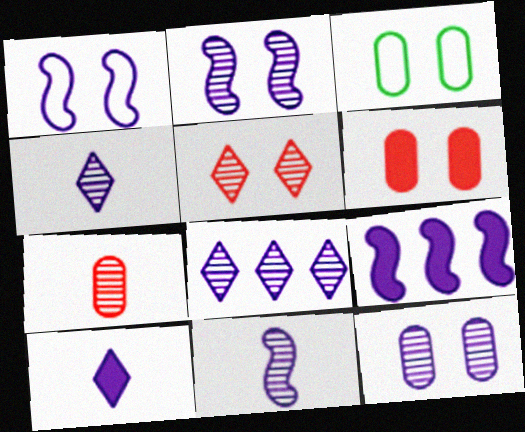[[1, 9, 11], 
[3, 6, 12], 
[8, 11, 12]]